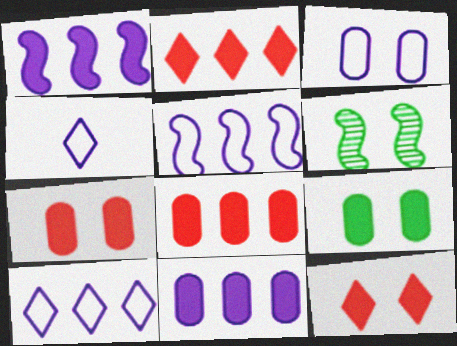[[3, 4, 5], 
[3, 6, 12], 
[4, 6, 8]]